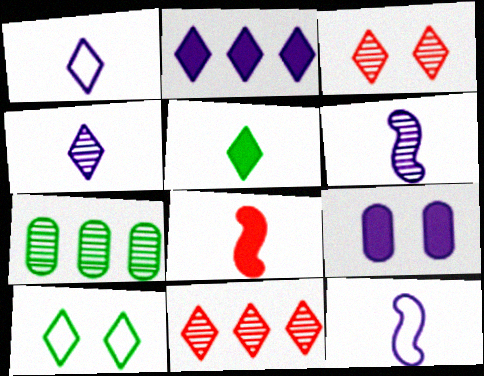[[3, 6, 7]]